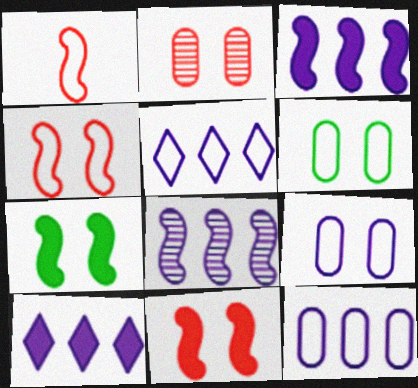[[1, 5, 6], 
[1, 7, 8], 
[8, 10, 12]]